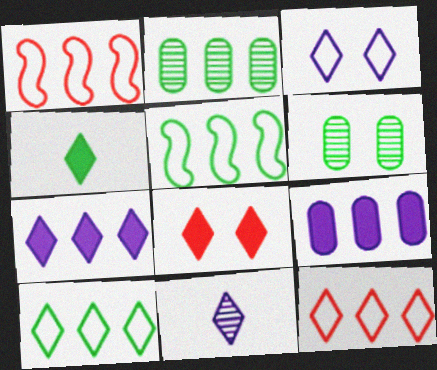[[1, 2, 7], 
[3, 7, 11], 
[4, 5, 6], 
[4, 7, 8], 
[8, 10, 11]]